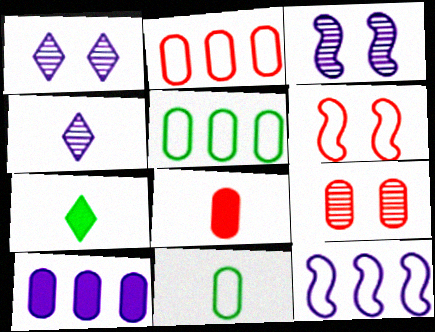[[2, 3, 7], 
[2, 8, 9], 
[7, 9, 12], 
[9, 10, 11]]